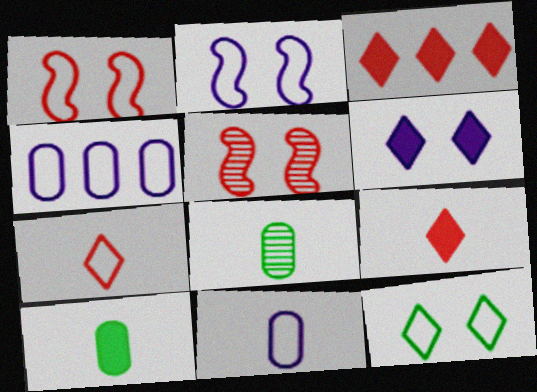[[2, 3, 8]]